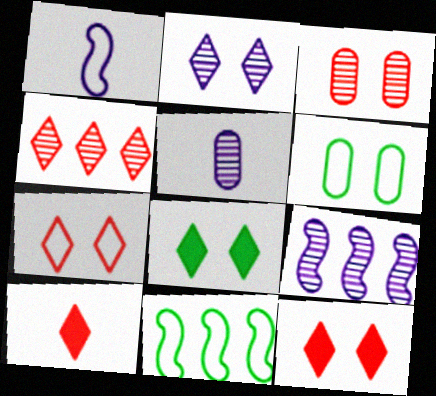[[2, 5, 9], 
[2, 7, 8], 
[4, 7, 10], 
[5, 11, 12], 
[6, 9, 10]]